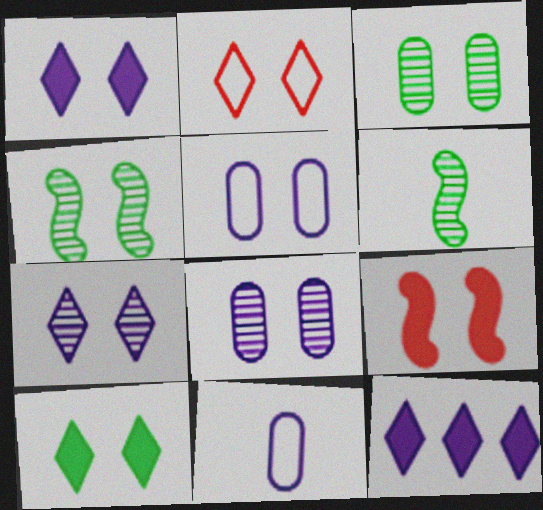[[2, 7, 10]]